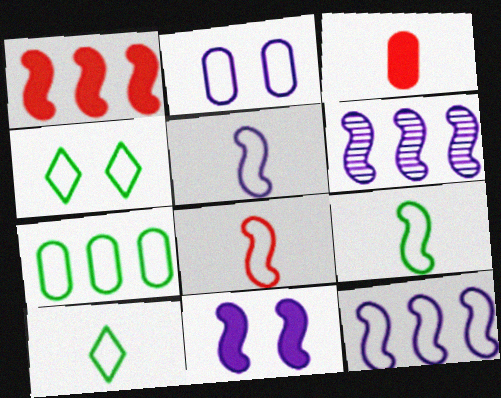[[3, 4, 6], 
[4, 7, 9], 
[5, 6, 11], 
[5, 8, 9]]